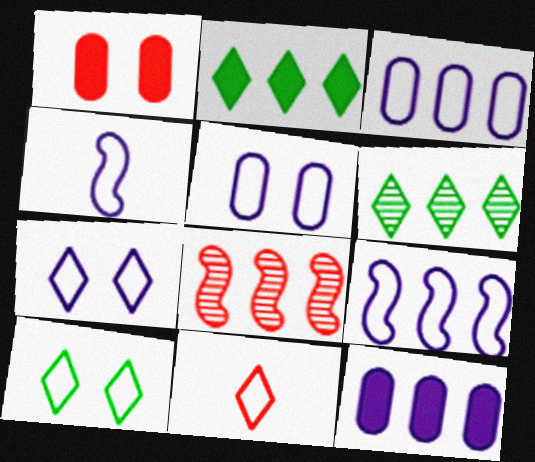[[1, 4, 6], 
[1, 8, 11], 
[2, 3, 8], 
[3, 4, 7]]